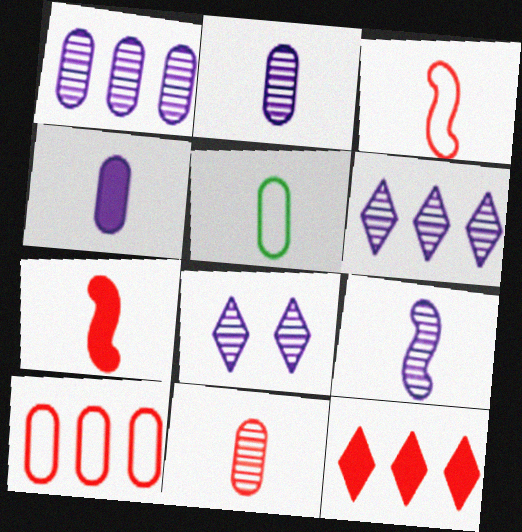[[1, 8, 9], 
[4, 5, 11]]